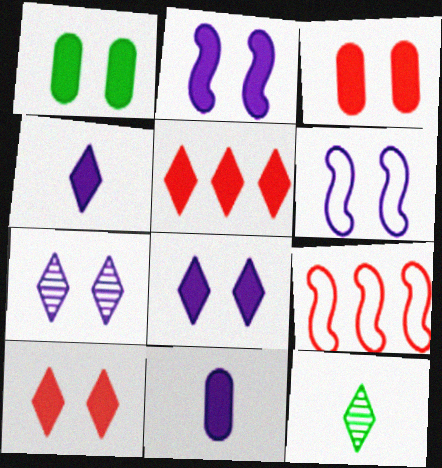[[1, 2, 10]]